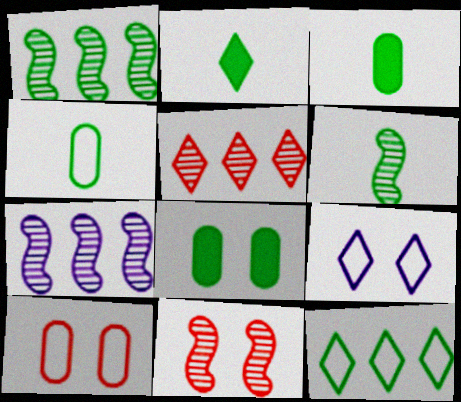[[2, 4, 6], 
[2, 5, 9], 
[2, 7, 10], 
[6, 7, 11], 
[6, 8, 12], 
[8, 9, 11]]